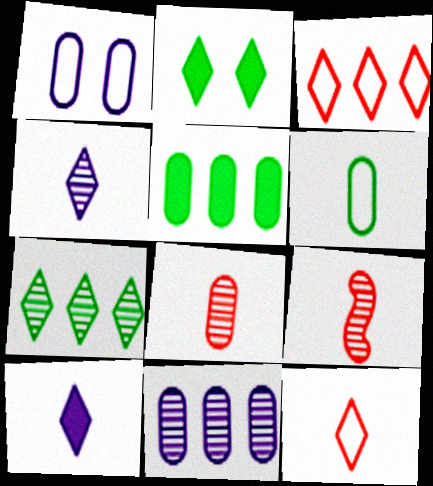[[1, 5, 8], 
[2, 3, 4], 
[6, 9, 10]]